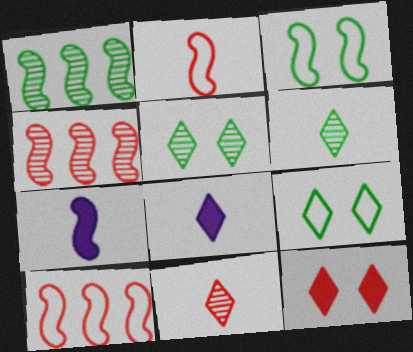[[3, 4, 7]]